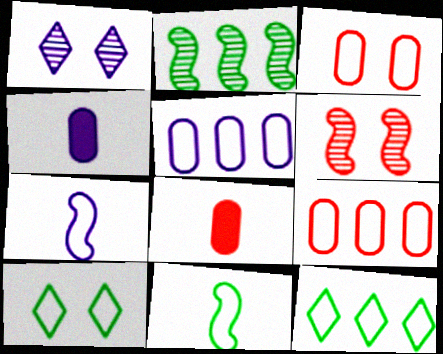[[3, 7, 12], 
[4, 6, 12], 
[7, 9, 10]]